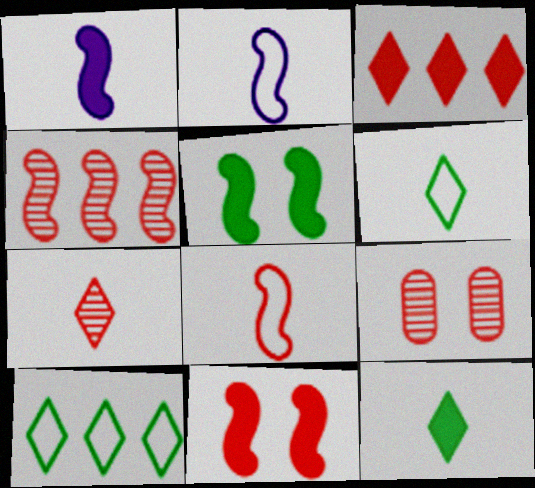[[1, 9, 10], 
[2, 4, 5], 
[3, 8, 9], 
[4, 7, 9], 
[4, 8, 11]]